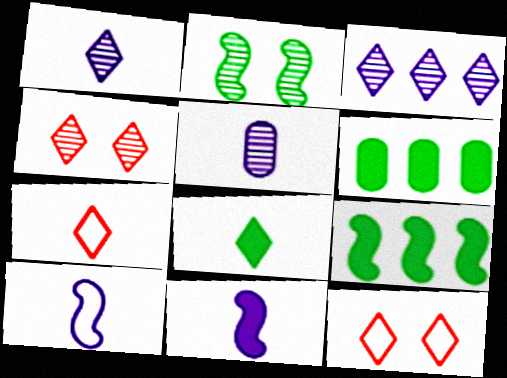[[1, 7, 8], 
[3, 8, 12], 
[4, 6, 10], 
[5, 9, 12]]